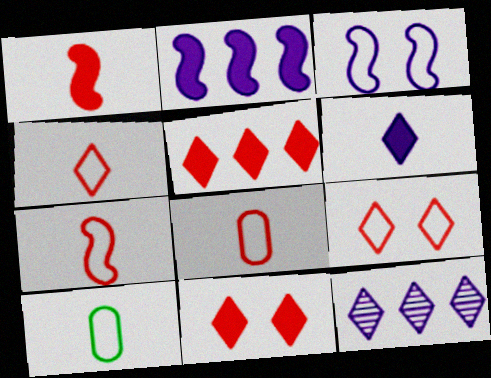[[4, 7, 8]]